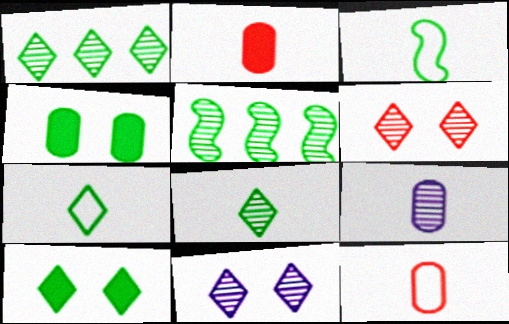[[1, 3, 4], 
[1, 7, 10], 
[4, 5, 7], 
[5, 6, 9]]